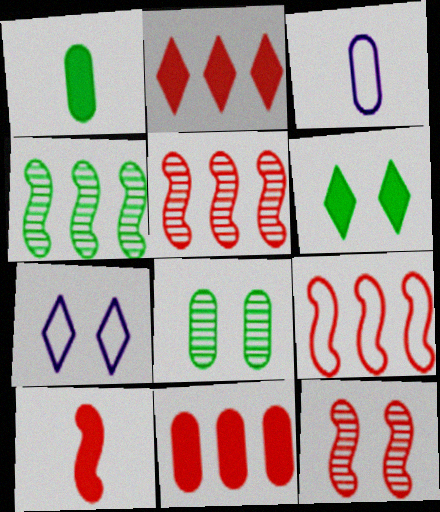[[1, 5, 7], 
[3, 5, 6], 
[3, 8, 11], 
[9, 10, 12]]